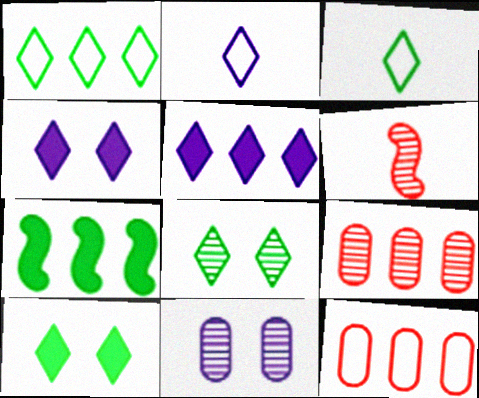[]